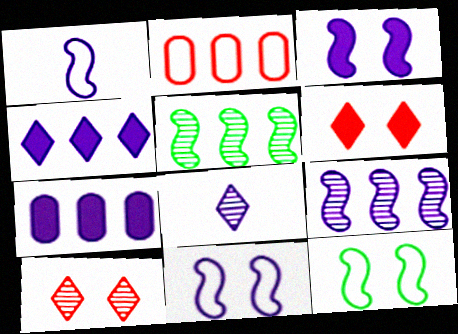[[1, 3, 9], 
[2, 4, 5], 
[7, 8, 11]]